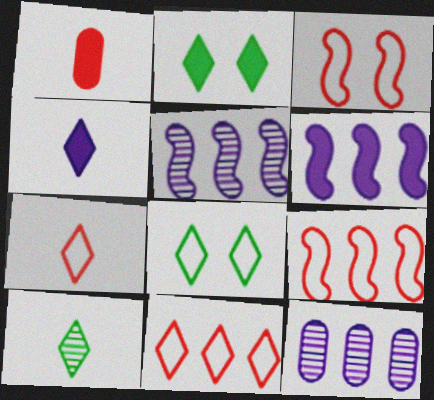[[1, 2, 6], 
[1, 5, 8], 
[4, 7, 10]]